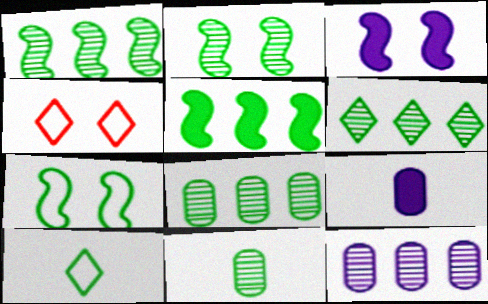[[1, 4, 9], 
[1, 6, 8], 
[2, 6, 11]]